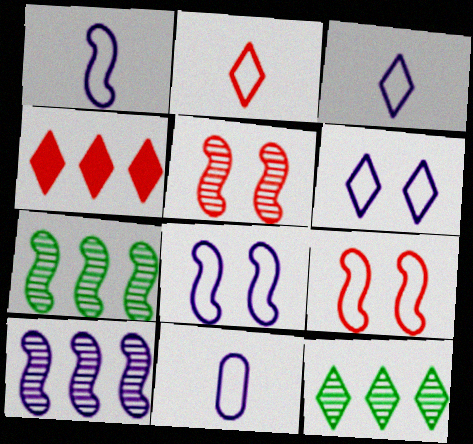[[1, 3, 11]]